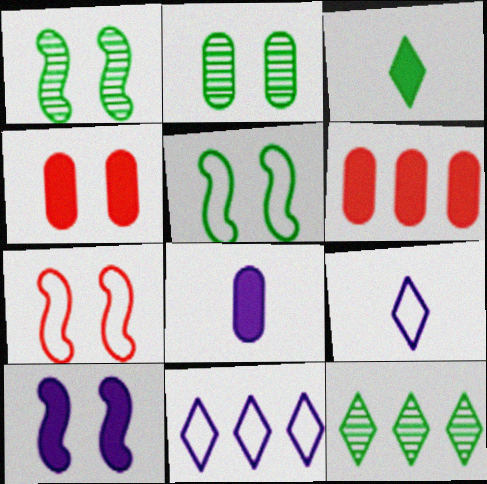[[1, 6, 9], 
[1, 7, 10], 
[3, 6, 10], 
[7, 8, 12]]